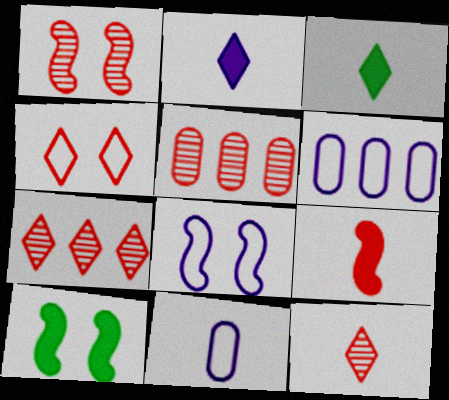[[1, 3, 6], 
[1, 5, 12], 
[1, 8, 10], 
[3, 5, 8], 
[4, 5, 9], 
[6, 10, 12], 
[7, 10, 11]]